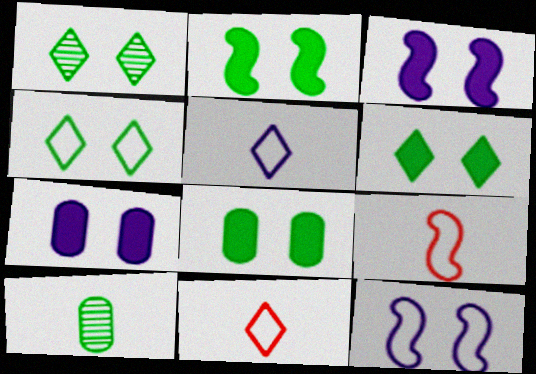[[1, 4, 6], 
[2, 6, 8]]